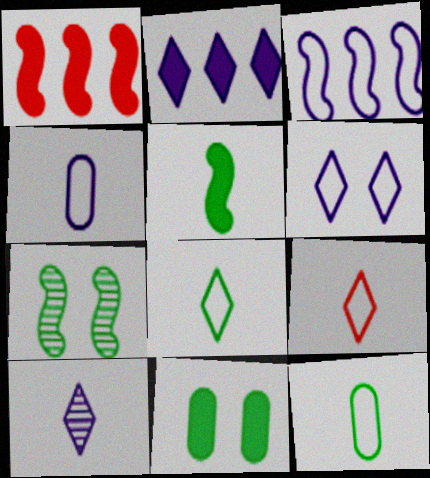[[2, 6, 10], 
[3, 4, 6]]